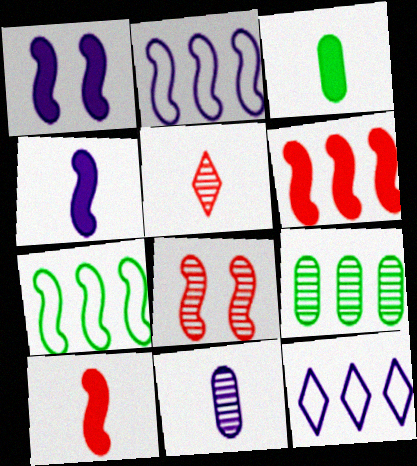[[1, 11, 12], 
[3, 8, 12], 
[4, 7, 8], 
[6, 9, 12]]